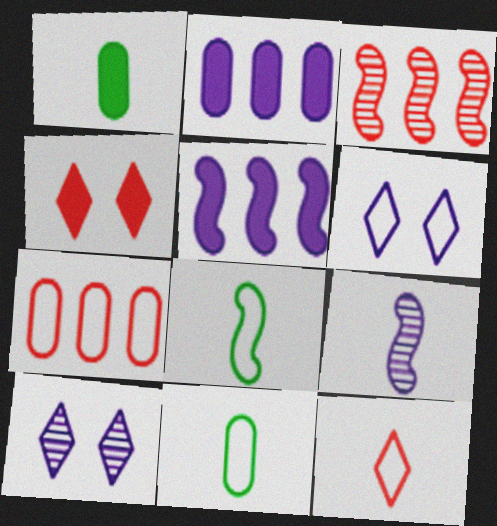[[1, 3, 6], 
[1, 4, 5], 
[1, 9, 12], 
[2, 6, 9], 
[6, 7, 8]]